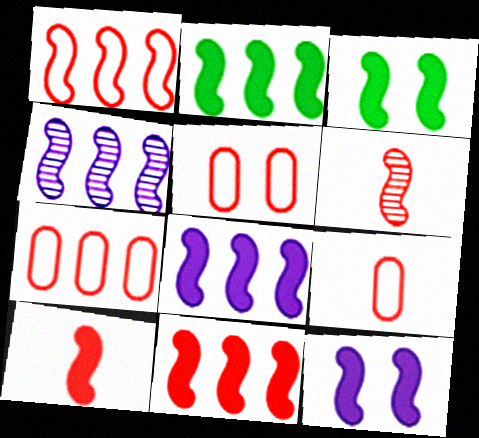[[1, 2, 4], 
[2, 8, 11], 
[2, 10, 12], 
[3, 8, 10], 
[5, 7, 9]]